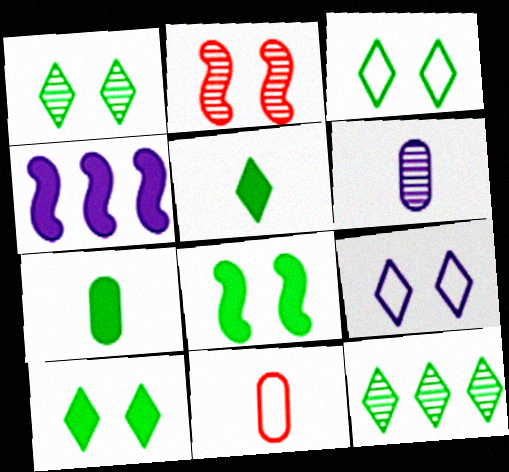[[1, 3, 10], 
[1, 4, 11], 
[2, 6, 12], 
[3, 5, 12], 
[4, 6, 9], 
[6, 7, 11]]